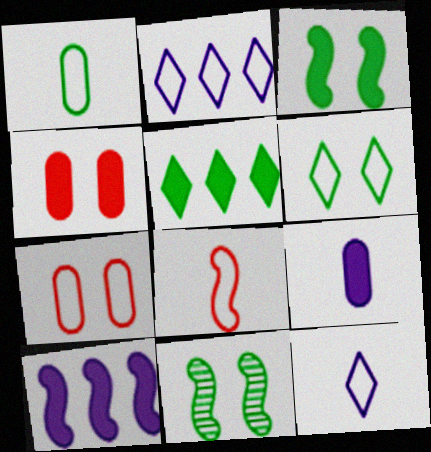[[1, 5, 11], 
[1, 8, 12], 
[8, 10, 11]]